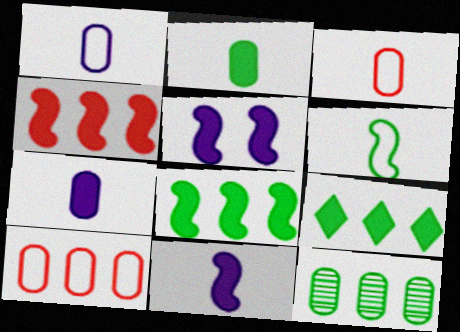[]